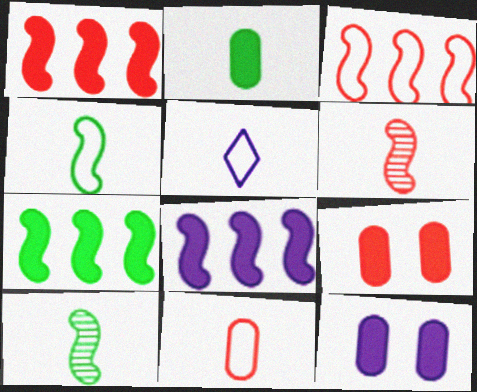[[1, 7, 8], 
[2, 5, 6], 
[4, 5, 11]]